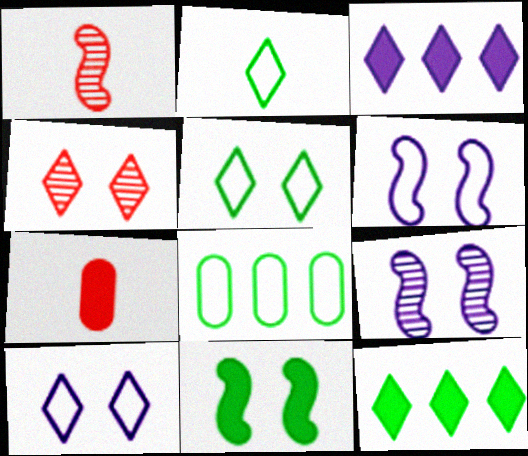[[2, 3, 4], 
[3, 7, 11]]